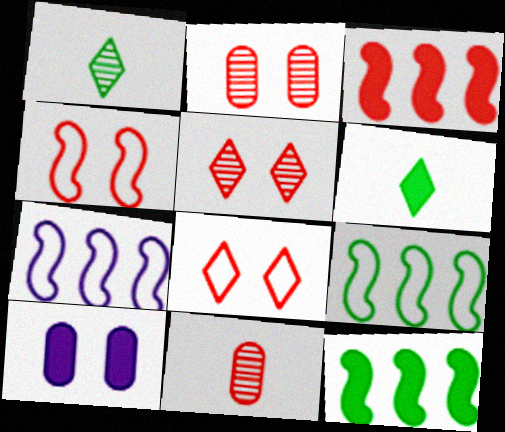[[2, 6, 7], 
[3, 6, 10], 
[3, 8, 11]]